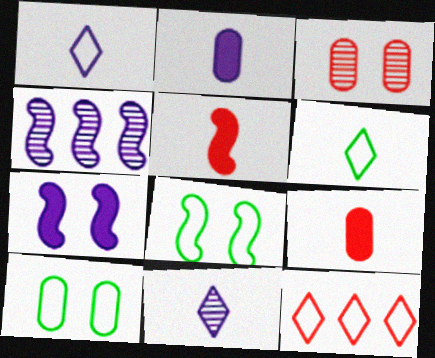[[3, 5, 12], 
[4, 5, 8]]